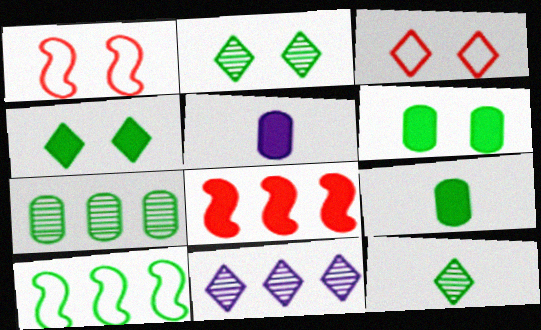[[1, 9, 11], 
[2, 9, 10], 
[4, 5, 8], 
[6, 10, 12]]